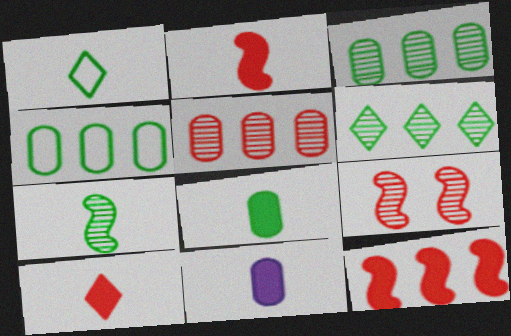[[1, 7, 8]]